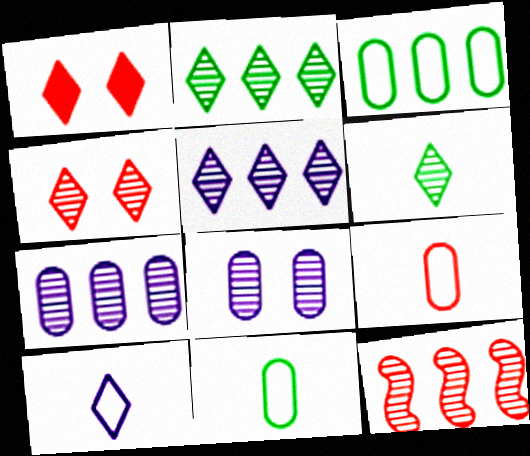[[1, 2, 10], 
[1, 9, 12], 
[2, 7, 12], 
[4, 5, 6], 
[6, 8, 12]]